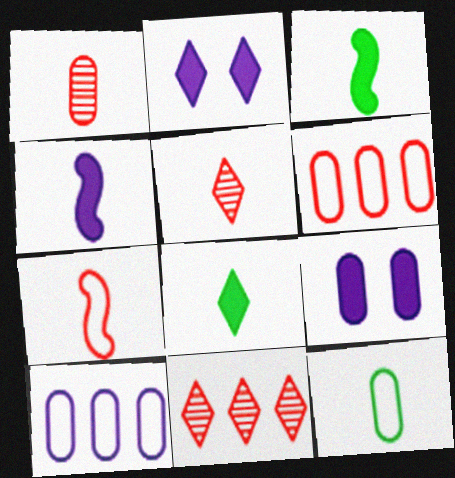[[4, 5, 12]]